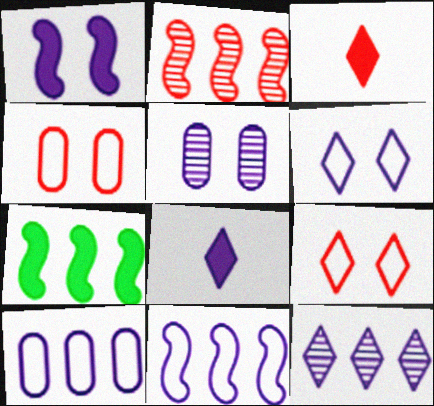[[1, 5, 6], 
[2, 3, 4], 
[2, 7, 11], 
[5, 8, 11], 
[6, 8, 12]]